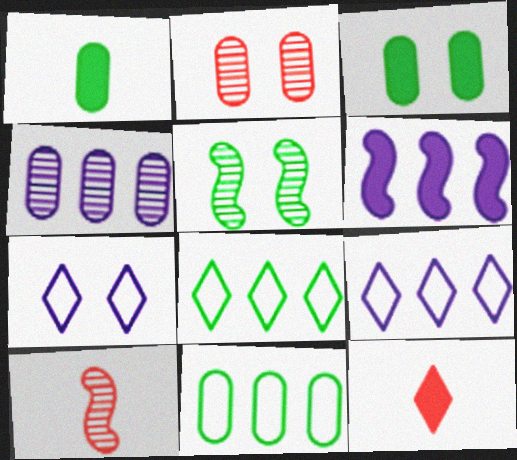[[1, 5, 8], 
[3, 6, 12], 
[3, 9, 10], 
[4, 6, 9]]